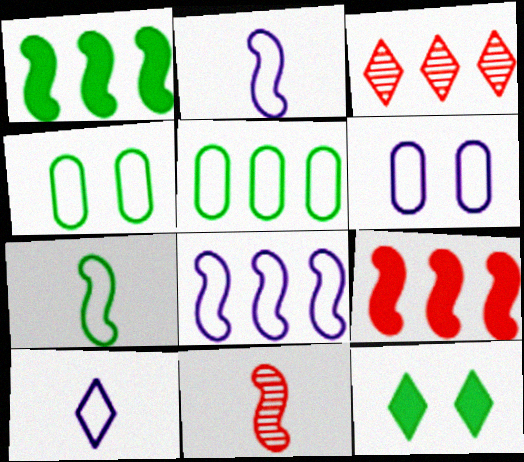[[3, 10, 12], 
[6, 8, 10]]